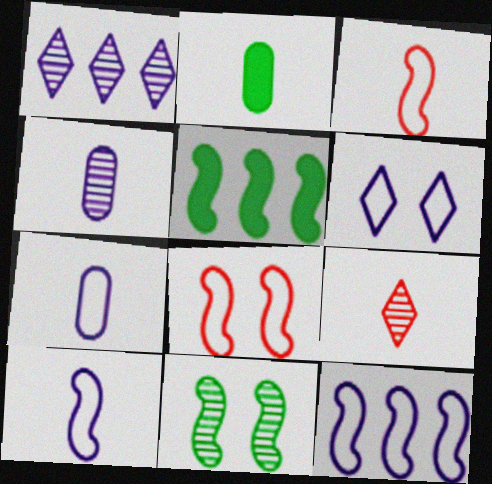[[1, 2, 8], 
[2, 9, 10], 
[6, 7, 12]]